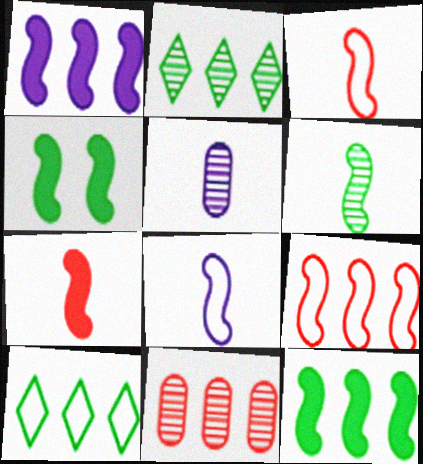[[1, 4, 7], 
[1, 10, 11], 
[6, 7, 8]]